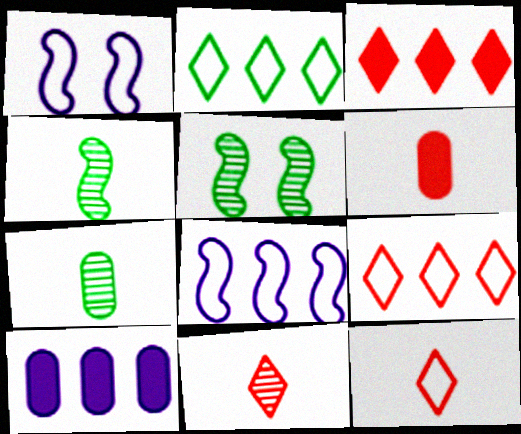[[1, 3, 7], 
[5, 10, 12]]